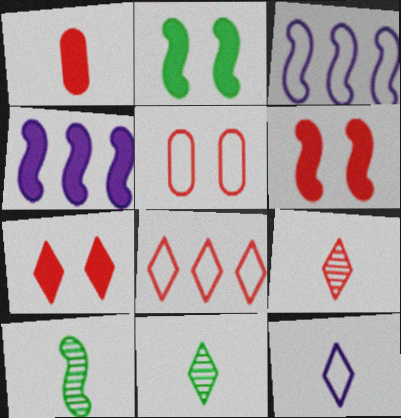[[1, 10, 12], 
[3, 6, 10], 
[4, 5, 11], 
[7, 8, 9]]